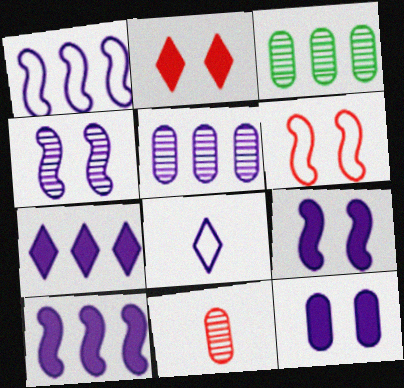[[1, 5, 7], 
[5, 8, 9]]